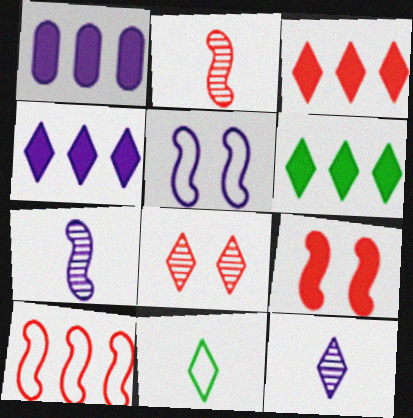[[1, 5, 12], 
[2, 9, 10], 
[3, 4, 6], 
[4, 8, 11]]